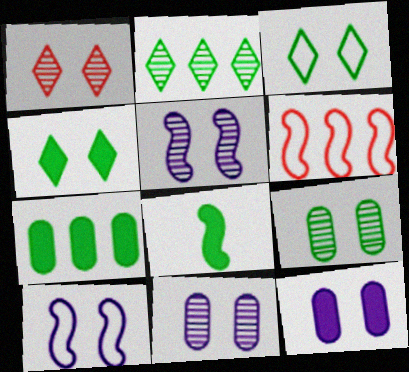[[1, 5, 9], 
[4, 7, 8], 
[5, 6, 8]]